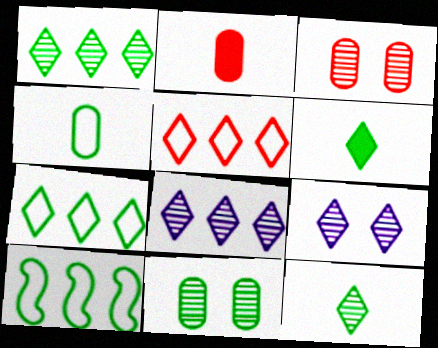[[2, 9, 10], 
[5, 6, 9], 
[6, 10, 11]]